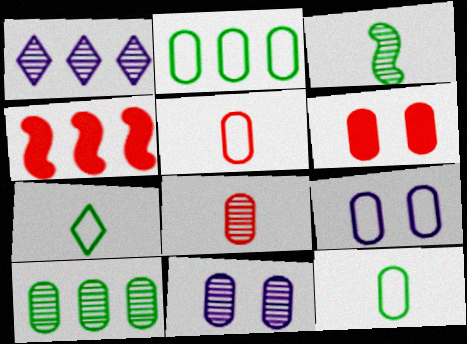[[1, 2, 4], 
[2, 5, 9], 
[4, 7, 11], 
[8, 10, 11]]